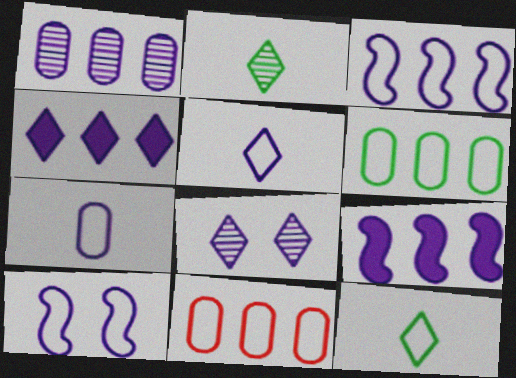[[1, 3, 4], 
[4, 5, 8], 
[7, 8, 9], 
[10, 11, 12]]